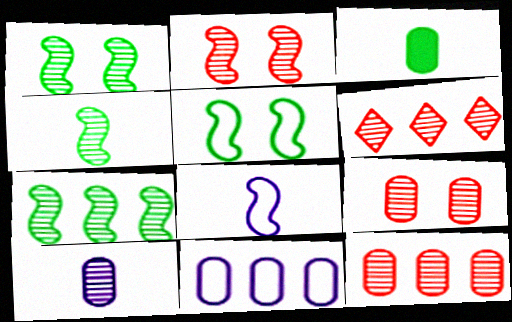[[1, 4, 7], 
[1, 6, 10], 
[3, 9, 11]]